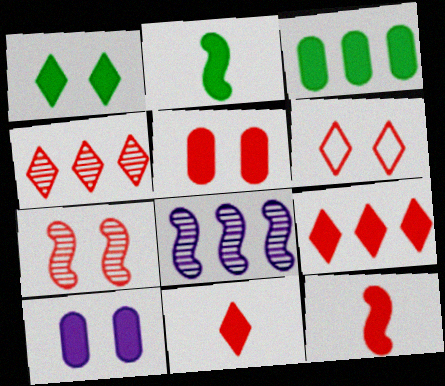[[1, 2, 3], 
[2, 9, 10], 
[4, 6, 11], 
[5, 6, 7], 
[5, 9, 12]]